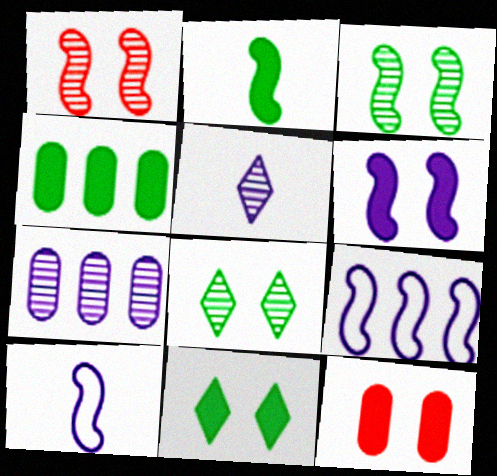[[1, 2, 9], 
[2, 4, 11], 
[6, 11, 12]]